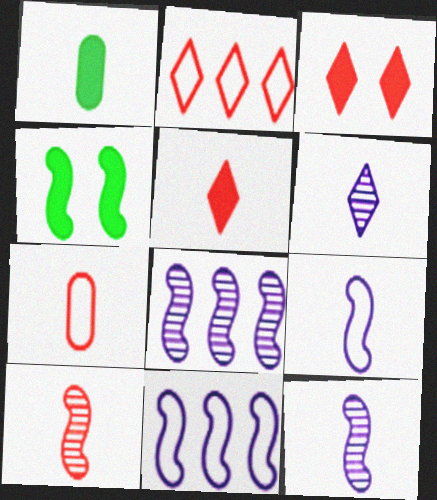[[4, 10, 11], 
[5, 7, 10]]